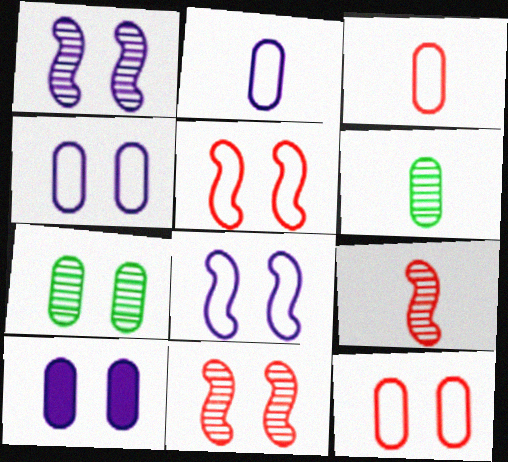[[7, 10, 12]]